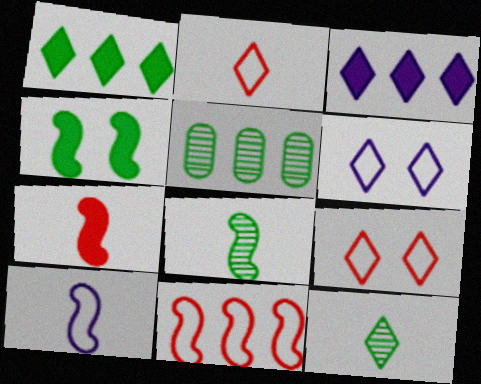[[3, 5, 11], 
[3, 9, 12], 
[5, 6, 7], 
[7, 8, 10]]